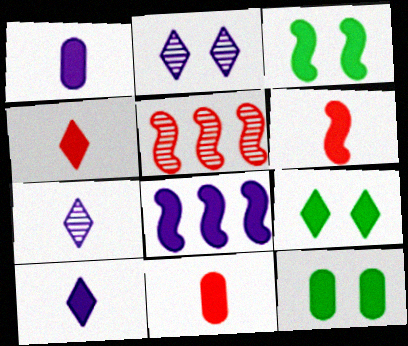[[3, 6, 8], 
[3, 9, 12], 
[4, 6, 11], 
[4, 8, 12], 
[8, 9, 11]]